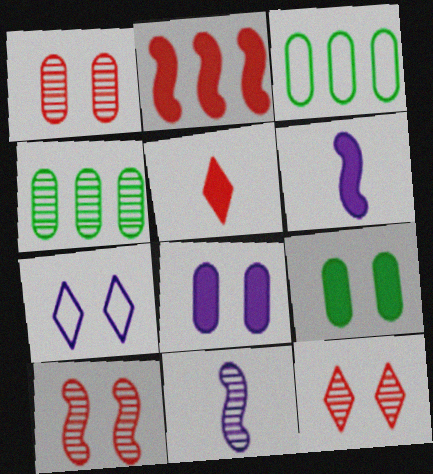[[1, 10, 12], 
[3, 6, 12], 
[4, 11, 12], 
[7, 9, 10]]